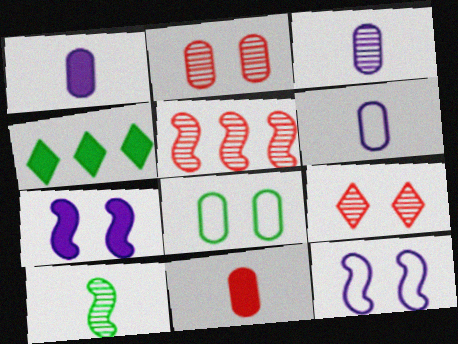[[1, 3, 6], 
[4, 7, 11], 
[4, 8, 10], 
[7, 8, 9]]